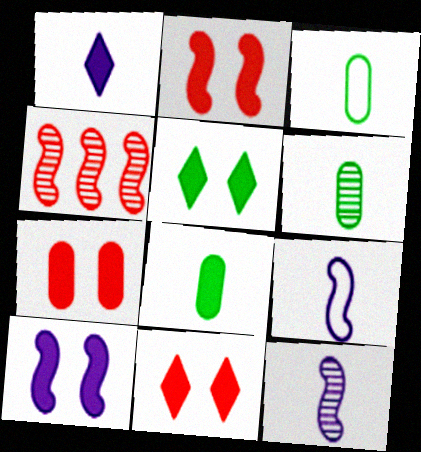[[2, 7, 11], 
[3, 6, 8], 
[5, 7, 10]]